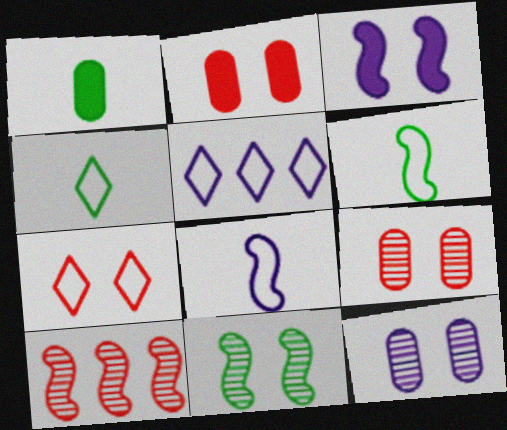[[3, 6, 10], 
[4, 5, 7]]